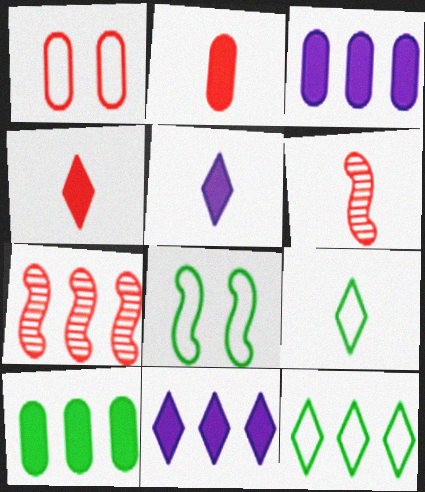[[1, 4, 7], 
[3, 7, 12]]